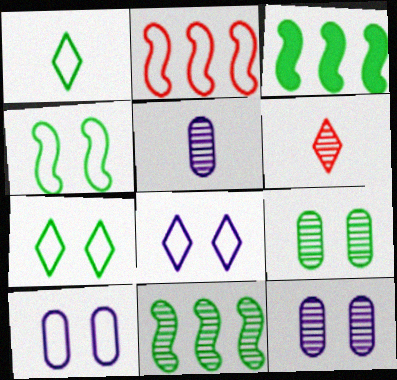[[1, 2, 10], 
[1, 3, 9], 
[3, 6, 10], 
[6, 11, 12]]